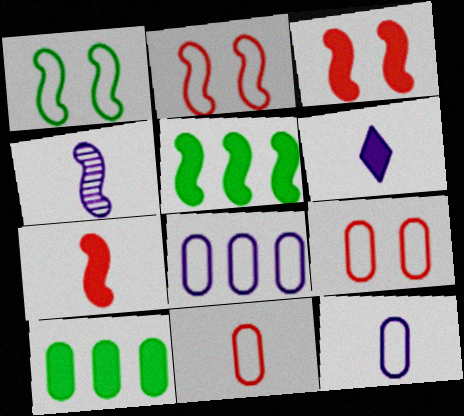[[2, 4, 5], 
[3, 6, 10], 
[4, 6, 12]]